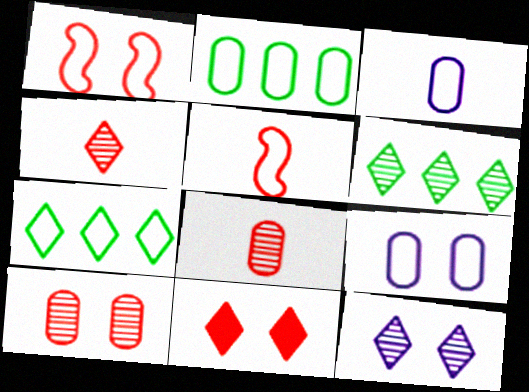[[1, 3, 7], 
[1, 10, 11], 
[4, 6, 12], 
[5, 7, 9]]